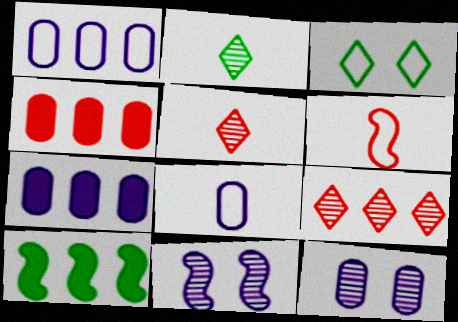[[1, 3, 6], 
[1, 9, 10], 
[6, 10, 11], 
[7, 8, 12]]